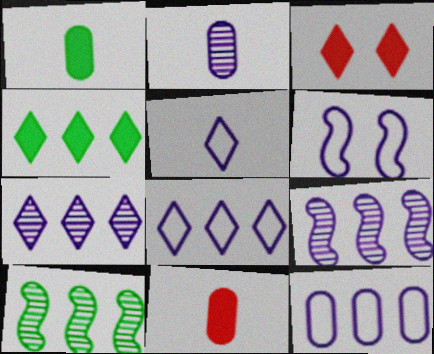[[5, 6, 12]]